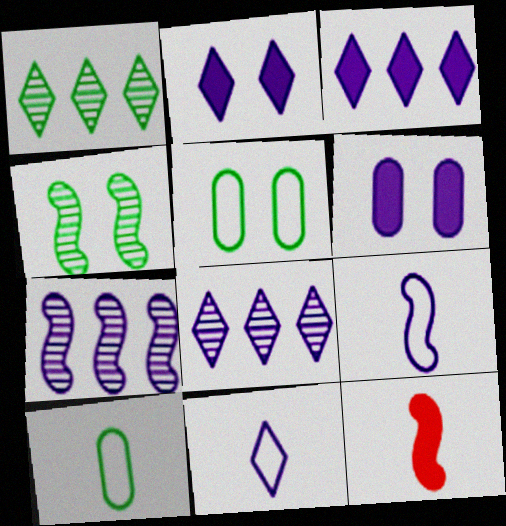[[2, 8, 11], 
[5, 8, 12], 
[6, 7, 11], 
[6, 8, 9]]